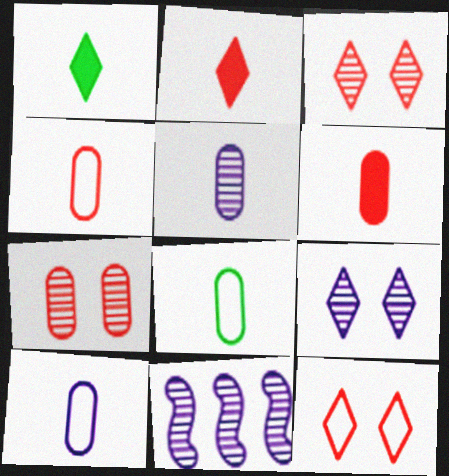[[4, 8, 10], 
[5, 6, 8], 
[5, 9, 11]]